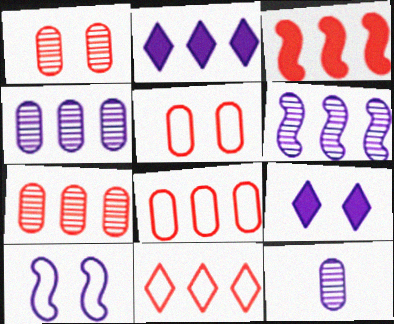[[2, 10, 12], 
[3, 7, 11]]